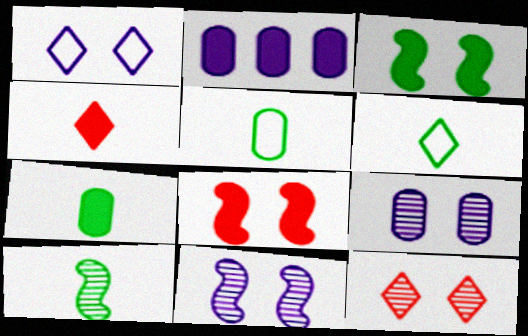[[2, 3, 4], 
[6, 7, 10]]